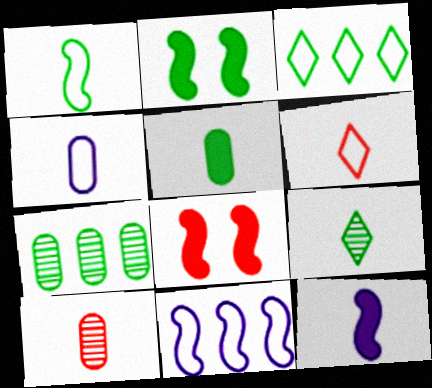[[1, 4, 6], 
[1, 5, 9], 
[4, 5, 10]]